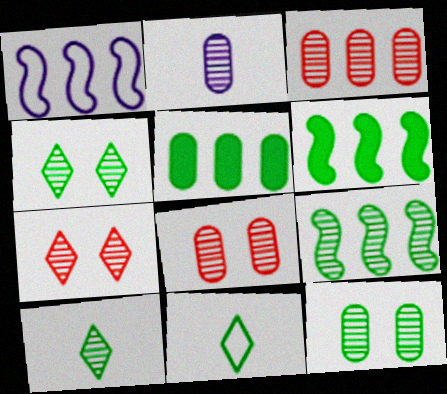[[2, 3, 12], 
[2, 7, 9], 
[6, 11, 12], 
[9, 10, 12]]